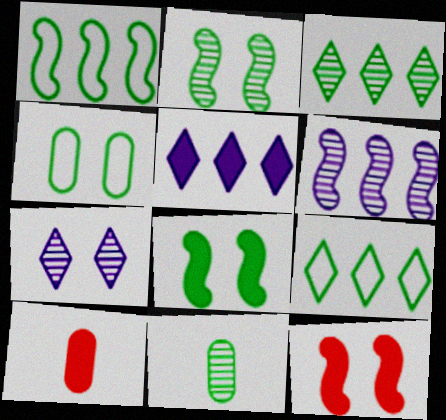[[1, 7, 10], 
[2, 3, 11], 
[4, 7, 12], 
[5, 8, 10], 
[8, 9, 11]]